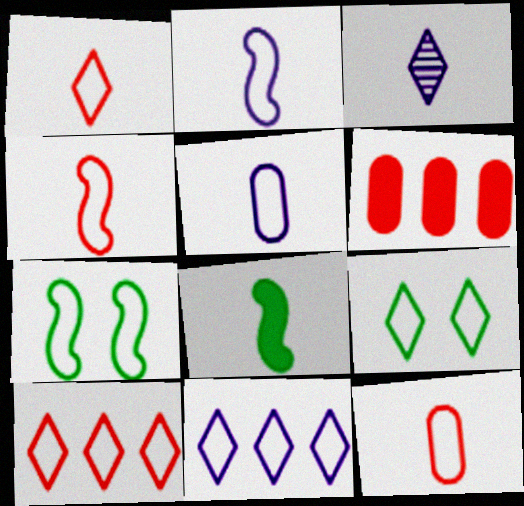[[1, 4, 12], 
[1, 9, 11], 
[3, 6, 7], 
[3, 8, 12], 
[5, 7, 10], 
[7, 11, 12]]